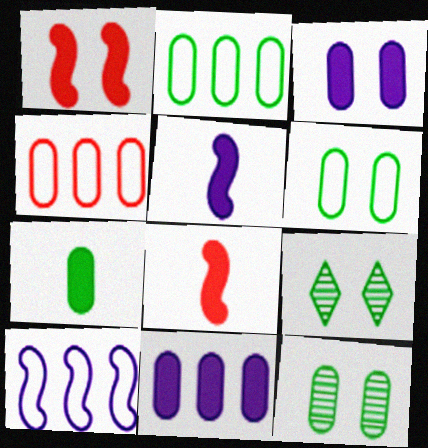[[2, 7, 12], 
[4, 5, 9]]